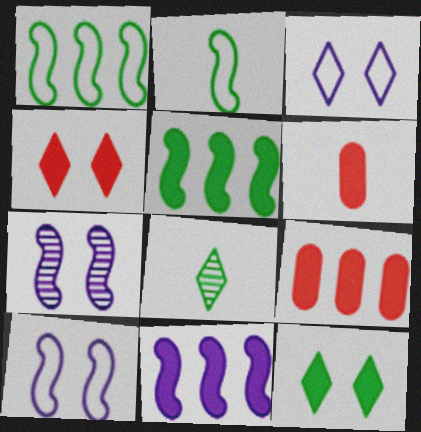[[6, 11, 12], 
[8, 9, 10]]